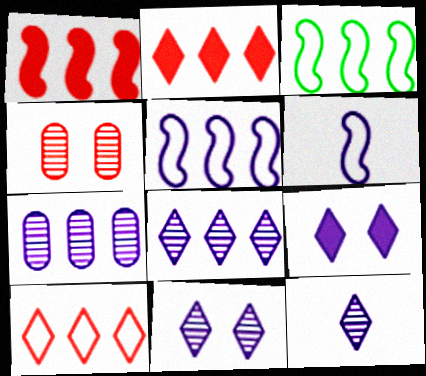[[2, 3, 7], 
[6, 7, 9], 
[8, 11, 12]]